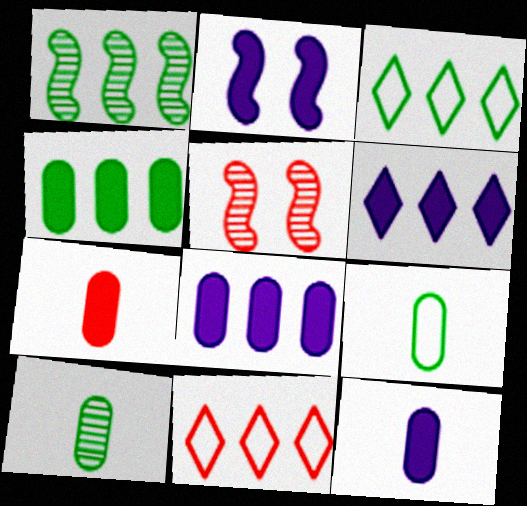[[1, 3, 4], 
[1, 8, 11], 
[2, 6, 12], 
[2, 10, 11], 
[3, 5, 12], 
[5, 6, 9], 
[5, 7, 11]]